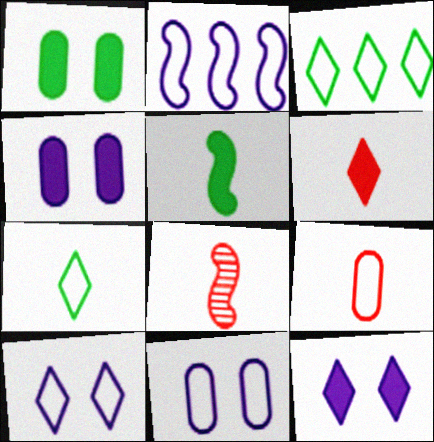[[3, 4, 8], 
[6, 8, 9]]